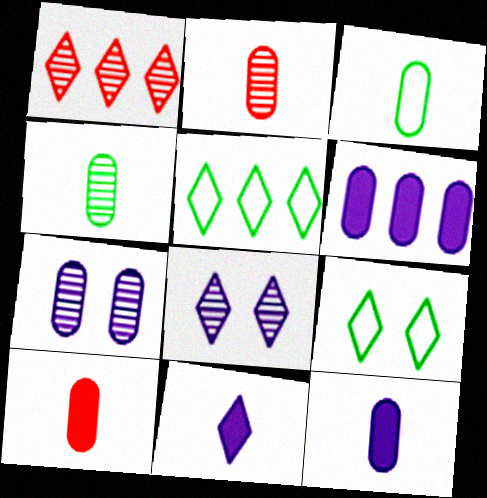[[1, 9, 11], 
[2, 3, 12]]